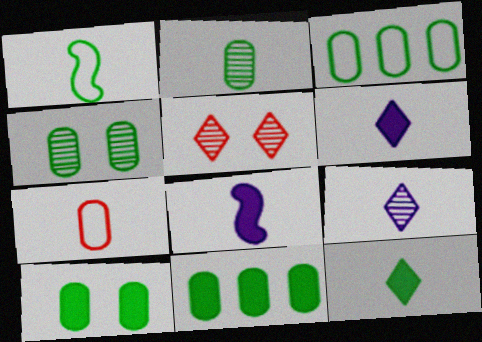[[1, 2, 12], 
[2, 3, 10], 
[3, 5, 8]]